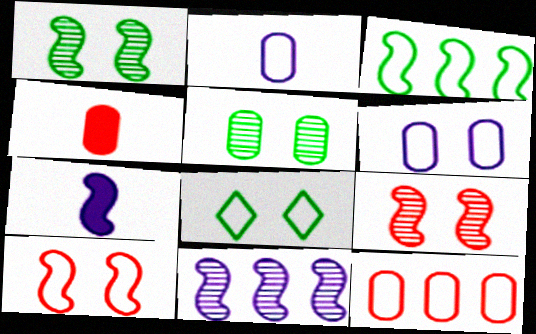[[3, 7, 9], 
[4, 8, 11], 
[6, 8, 10]]